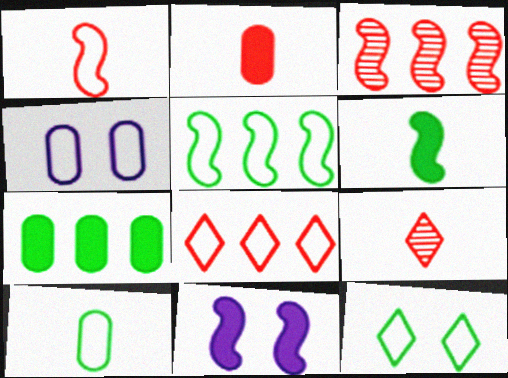[[1, 2, 9], 
[5, 10, 12]]